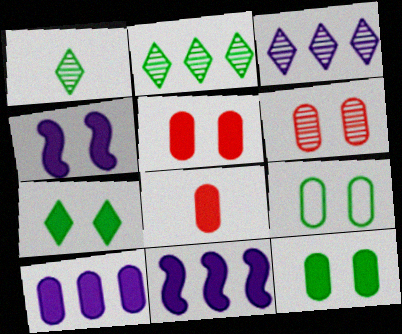[[4, 5, 7], 
[7, 8, 11], 
[8, 10, 12]]